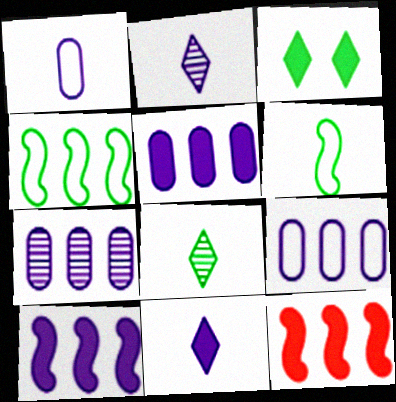[[5, 7, 9]]